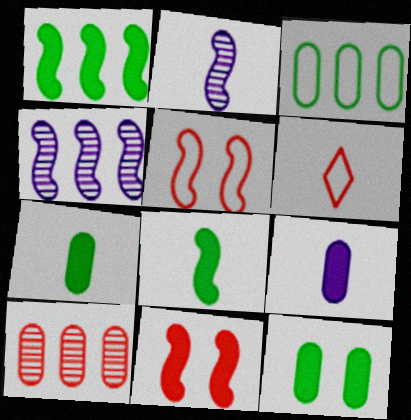[[1, 2, 5], 
[2, 6, 7], 
[4, 5, 8], 
[4, 6, 12], 
[6, 10, 11]]